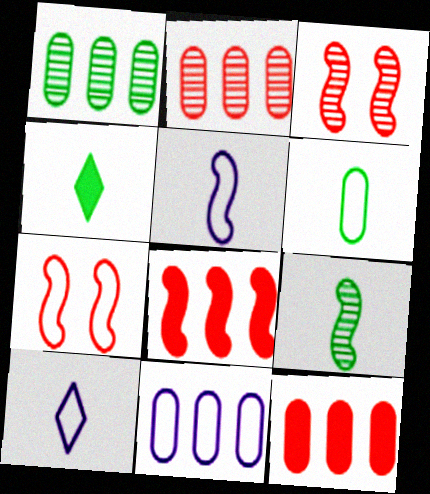[[1, 11, 12], 
[3, 4, 11], 
[4, 6, 9]]